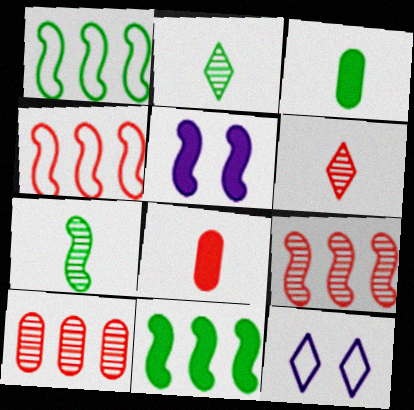[[3, 9, 12], 
[4, 5, 7]]